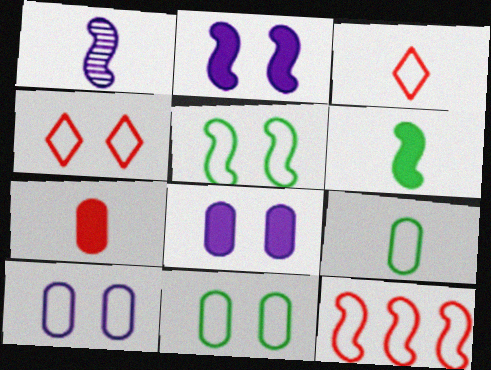[[4, 5, 10]]